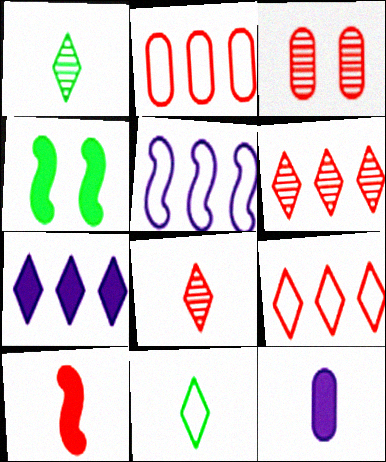[[3, 9, 10]]